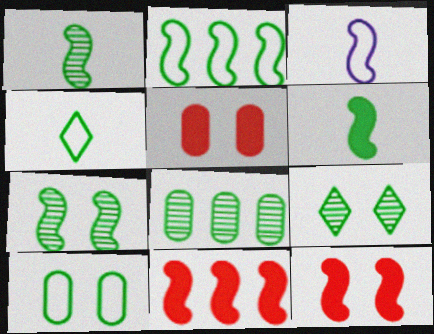[[1, 8, 9], 
[2, 4, 10], 
[2, 6, 7], 
[3, 7, 11]]